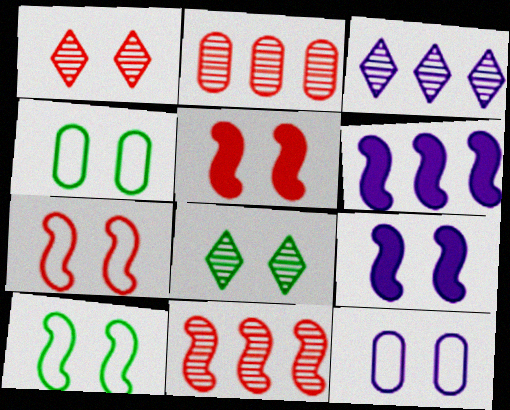[[1, 4, 9], 
[5, 8, 12]]